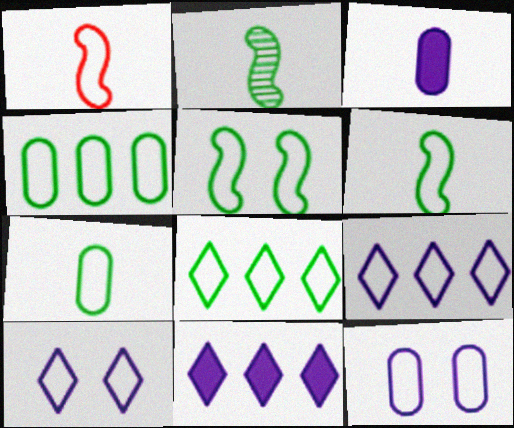[[1, 4, 10], 
[1, 8, 12], 
[5, 7, 8]]